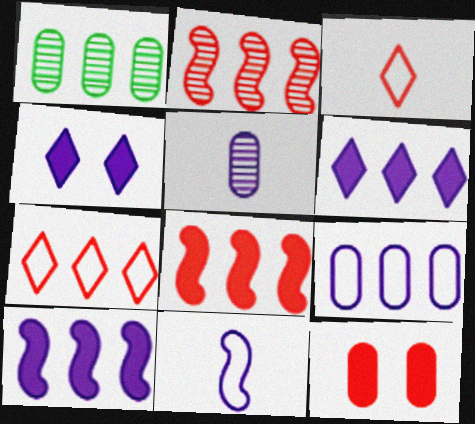[[1, 7, 10], 
[2, 3, 12]]